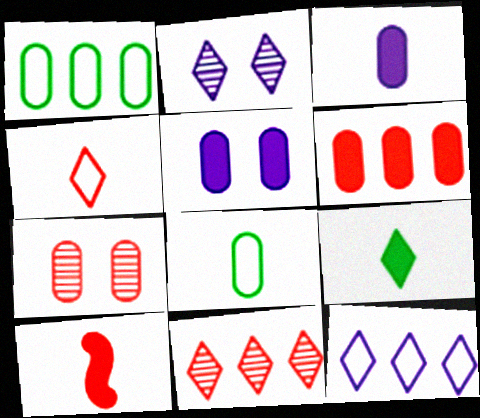[[1, 2, 10], 
[1, 3, 7], 
[3, 9, 10]]